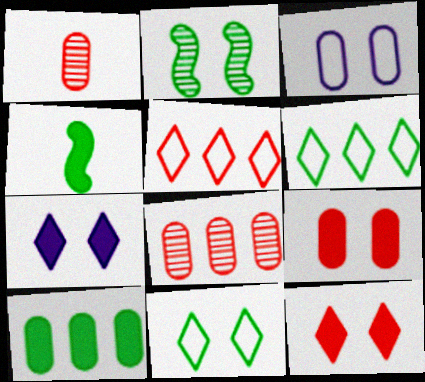[[1, 3, 10], 
[2, 3, 12]]